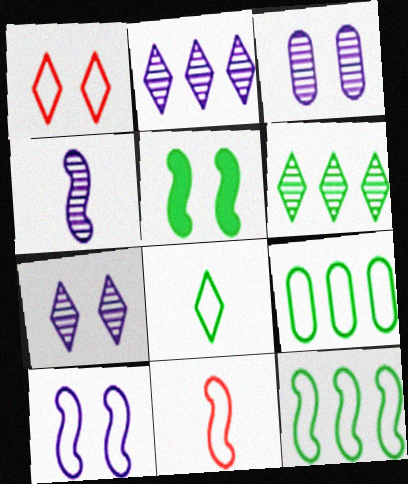[[1, 3, 5], 
[2, 3, 4], 
[10, 11, 12]]